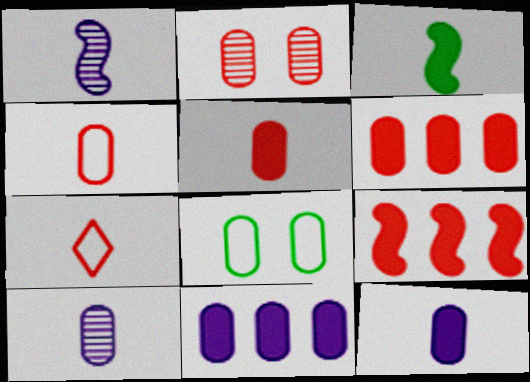[[2, 4, 6], 
[2, 7, 9], 
[3, 7, 10], 
[6, 8, 10]]